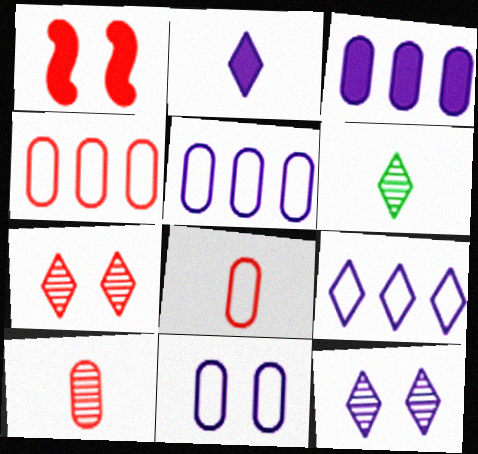[[1, 5, 6], 
[2, 9, 12]]